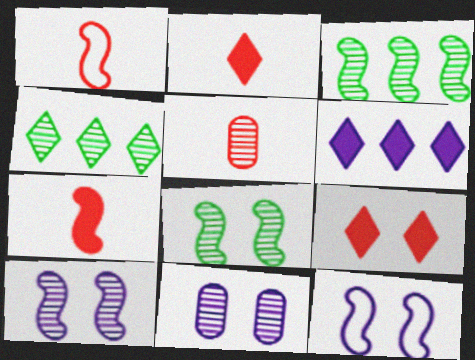[[1, 2, 5], 
[3, 7, 12], 
[4, 5, 10]]